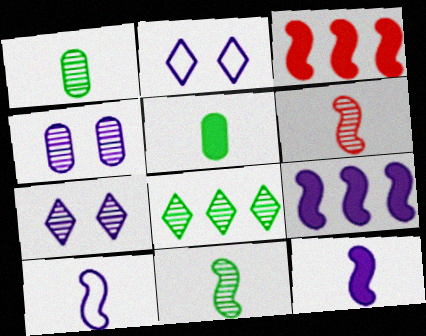[[1, 2, 3], 
[4, 6, 8]]